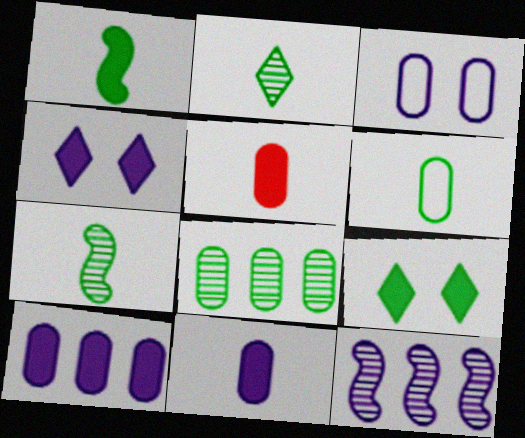[[1, 2, 6], 
[3, 5, 8]]